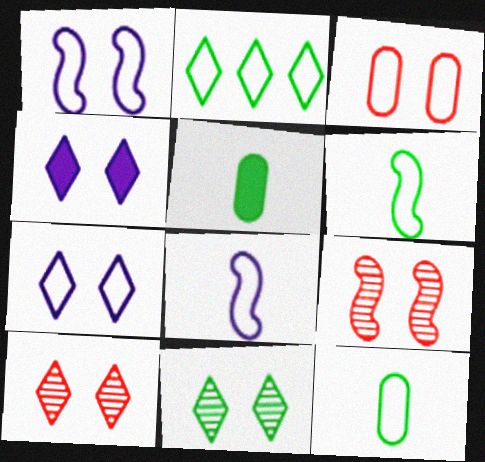[[2, 3, 8]]